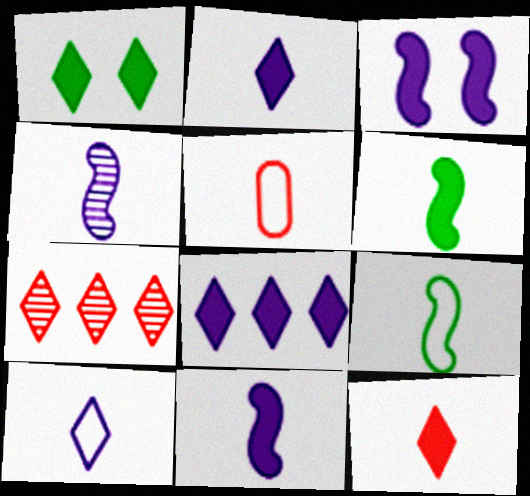[[1, 7, 10], 
[1, 8, 12], 
[5, 9, 10]]